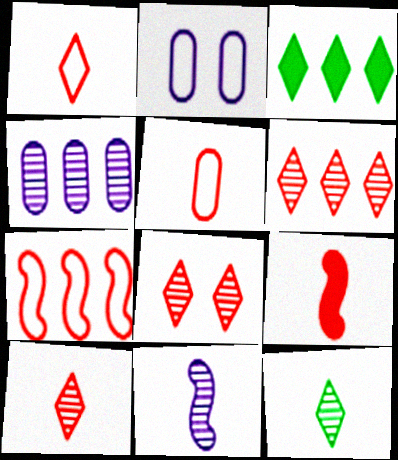[[3, 4, 7], 
[5, 9, 10], 
[6, 8, 10]]